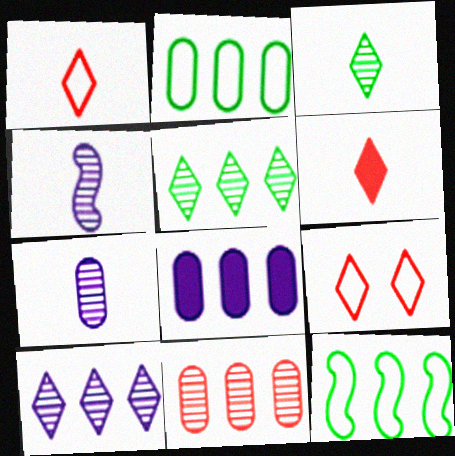[[2, 8, 11]]